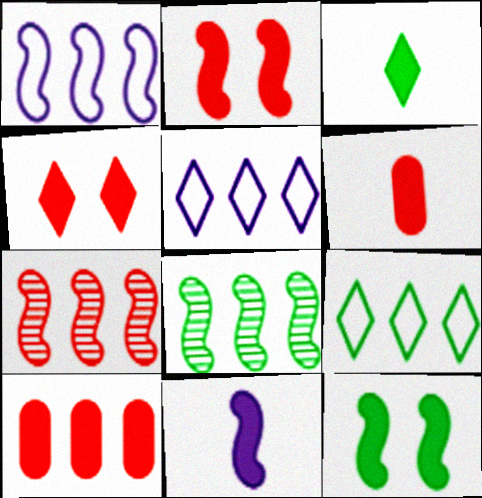[[3, 6, 11], 
[5, 8, 10]]